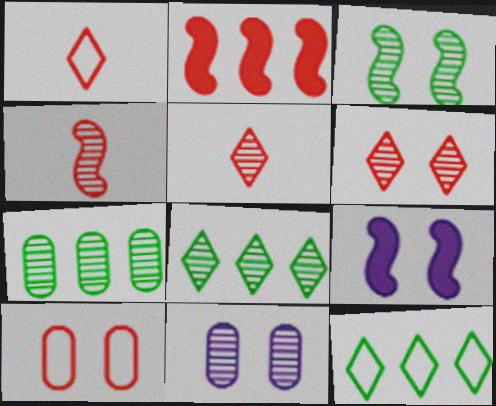[[1, 7, 9], 
[2, 5, 10], 
[3, 6, 11], 
[4, 8, 11]]